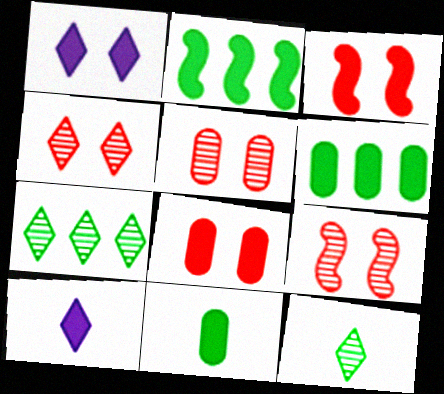[[2, 8, 10], 
[3, 6, 10], 
[4, 5, 9]]